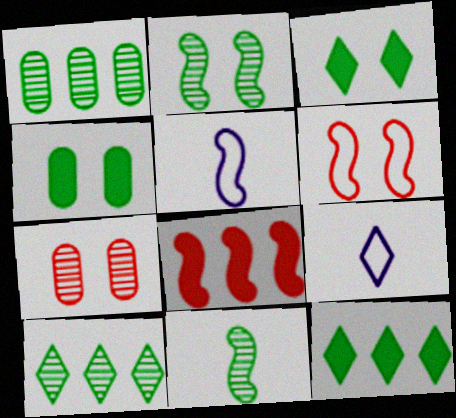[[2, 5, 8], 
[5, 7, 12]]